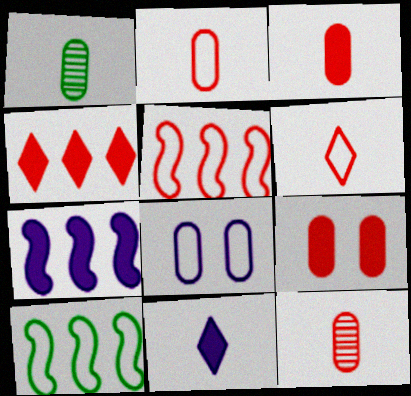[[2, 3, 12], 
[6, 8, 10]]